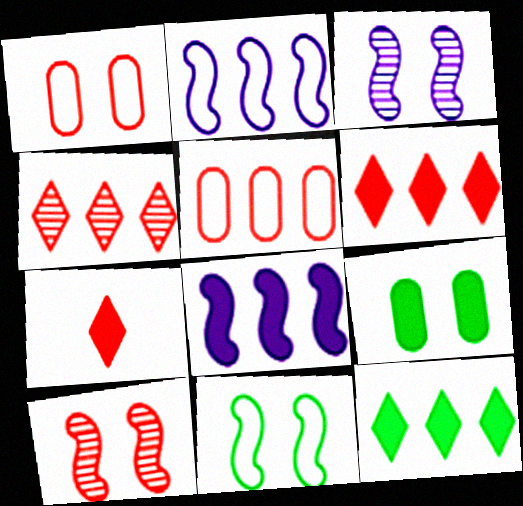[[5, 7, 10], 
[7, 8, 9]]